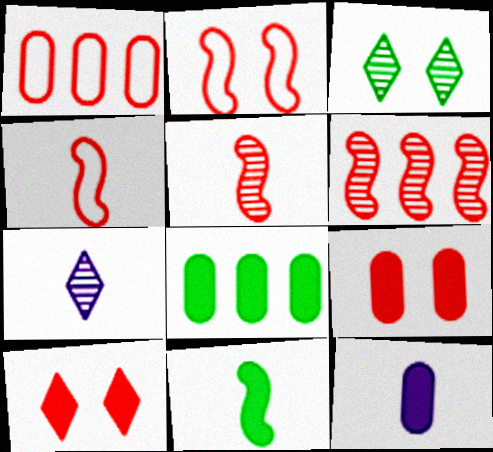[[1, 5, 10], 
[2, 7, 8], 
[8, 9, 12]]